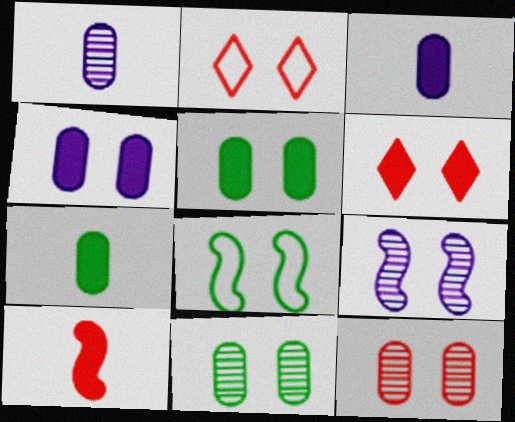[[2, 5, 9]]